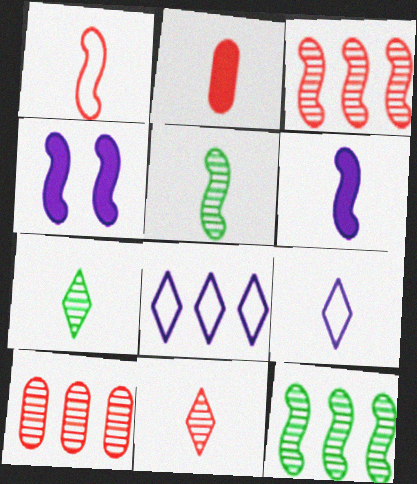[[1, 2, 11], 
[1, 4, 12], 
[1, 5, 6], 
[2, 5, 9]]